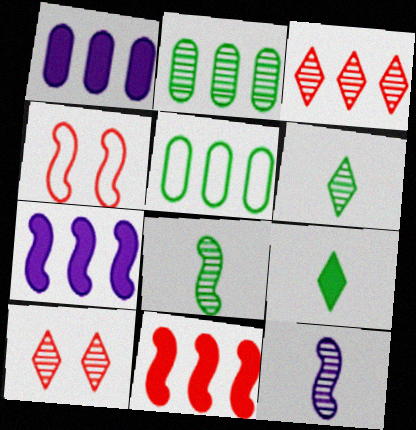[[1, 4, 6], 
[2, 10, 12], 
[3, 5, 7], 
[4, 7, 8]]